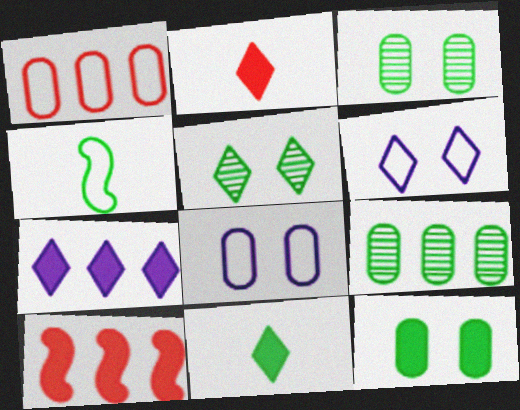[[1, 4, 6]]